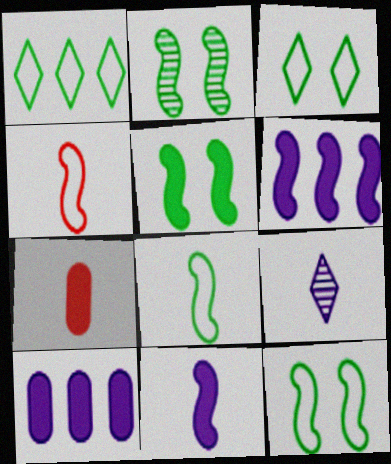[[2, 4, 6], 
[2, 5, 12], 
[7, 8, 9]]